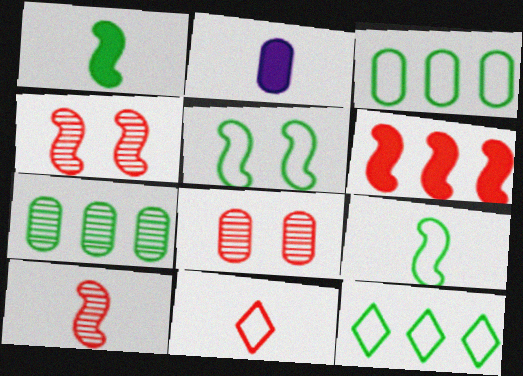[[2, 3, 8], 
[2, 4, 12], 
[6, 8, 11]]